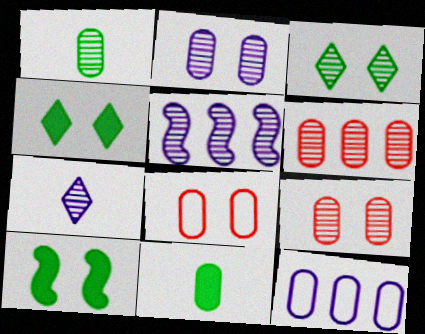[[1, 2, 6], 
[2, 5, 7], 
[9, 11, 12]]